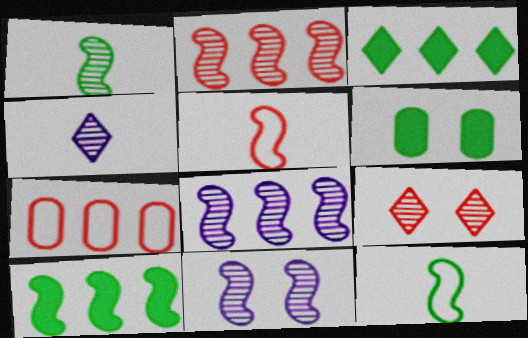[[1, 2, 11], 
[3, 7, 8], 
[5, 10, 11]]